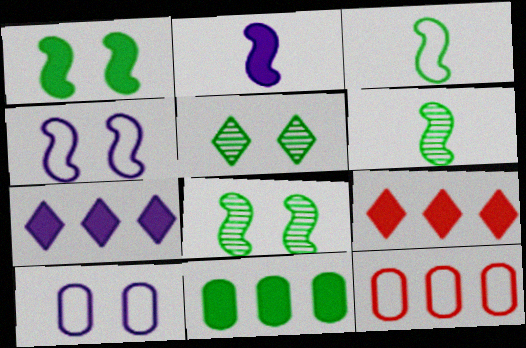[[2, 5, 12], 
[3, 5, 11], 
[6, 9, 10]]